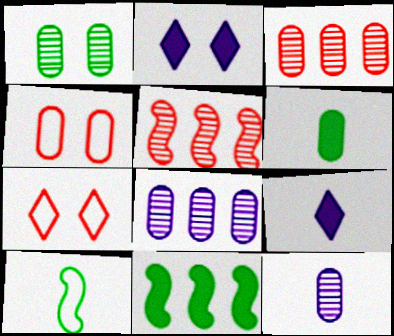[[1, 3, 12], 
[2, 3, 10], 
[4, 6, 8], 
[7, 11, 12]]